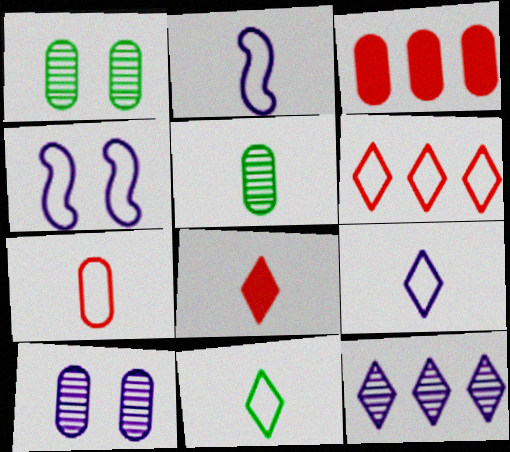[[2, 5, 8], 
[2, 7, 11]]